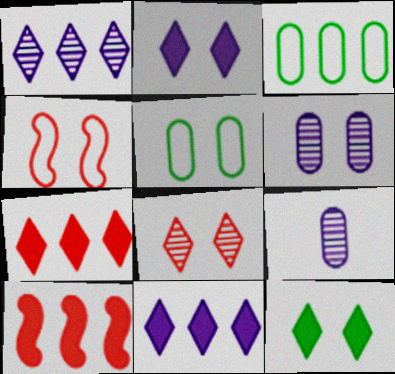[[1, 3, 10], 
[4, 6, 12]]